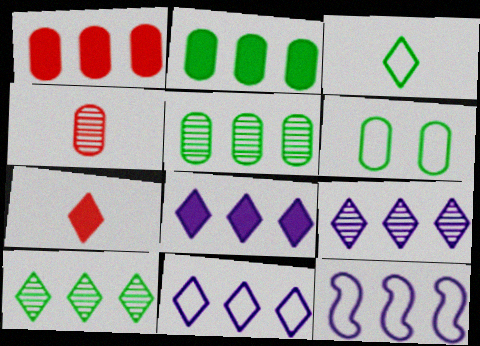[[1, 10, 12], 
[8, 9, 11]]